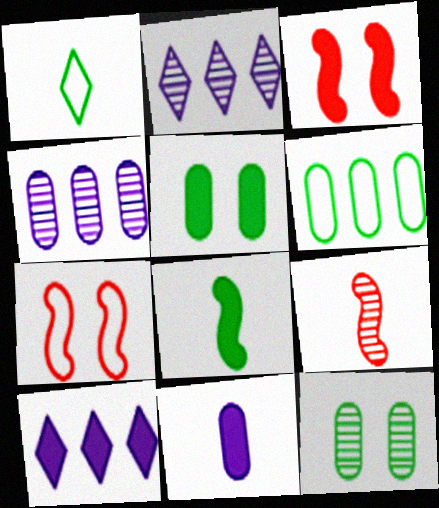[[1, 3, 4], 
[1, 9, 11], 
[2, 9, 12]]